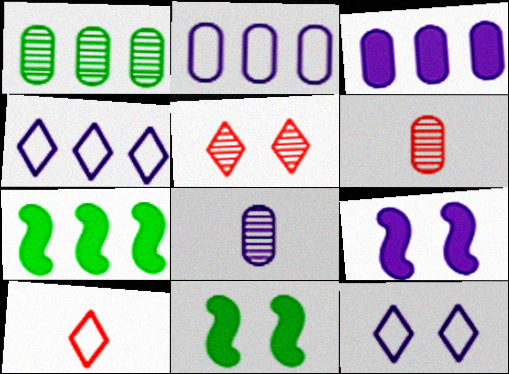[[1, 9, 10], 
[4, 6, 11], 
[4, 8, 9], 
[6, 7, 12]]